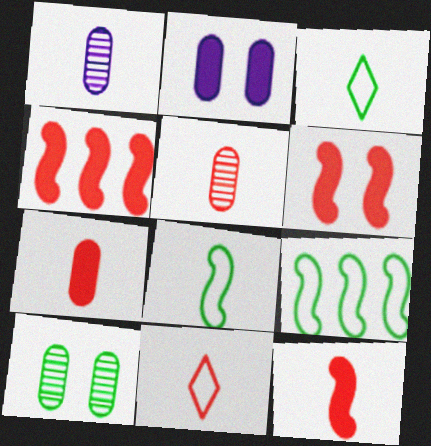[[1, 3, 12], 
[4, 6, 12], 
[5, 11, 12]]